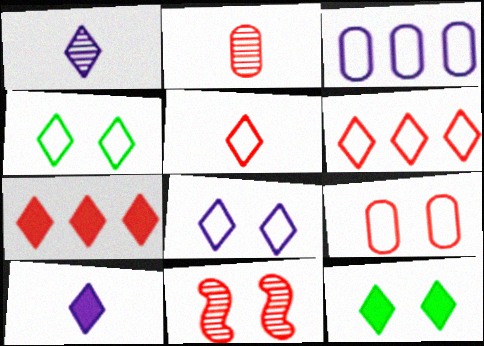[[1, 4, 7], 
[1, 6, 12], 
[7, 10, 12]]